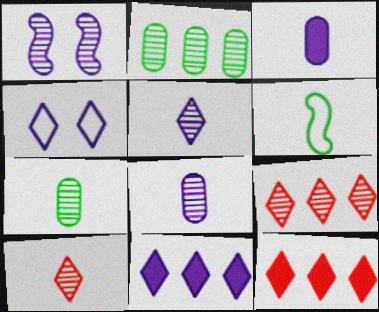[[1, 2, 10], 
[1, 7, 9], 
[3, 6, 10], 
[4, 5, 11]]